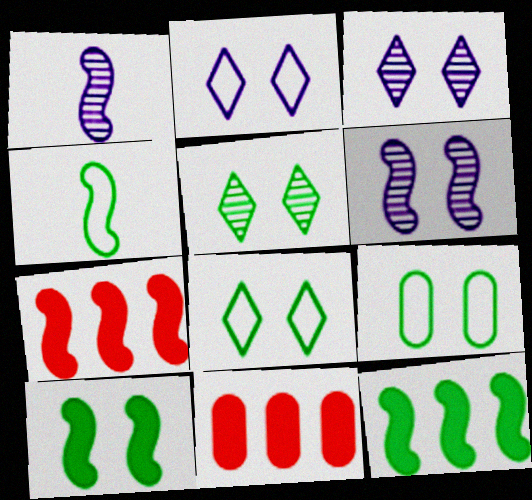[[1, 8, 11], 
[3, 4, 11], 
[4, 6, 7], 
[5, 9, 10]]